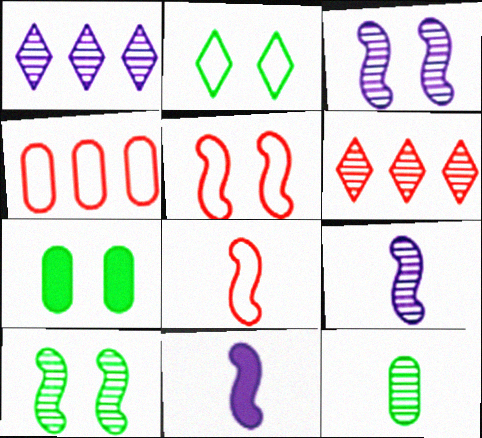[[1, 7, 8], 
[2, 7, 10], 
[3, 6, 12]]